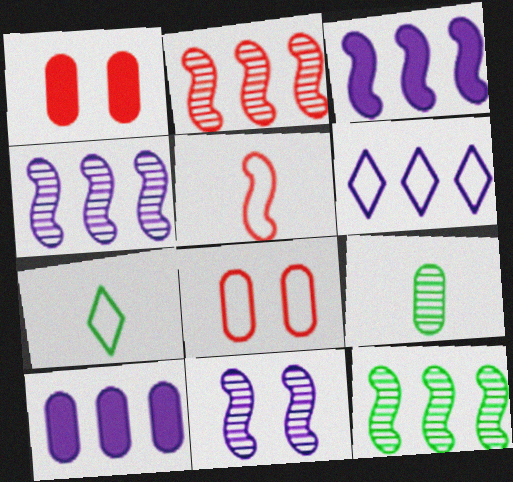[[1, 4, 7], 
[2, 4, 12], 
[4, 6, 10], 
[8, 9, 10]]